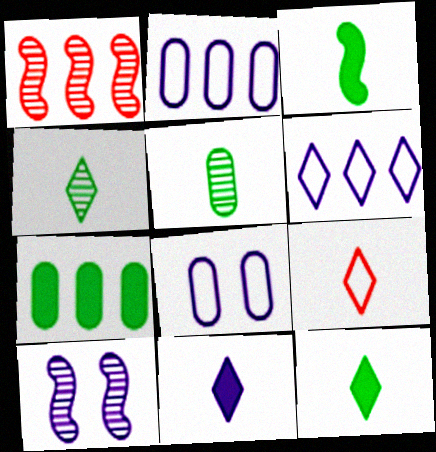[[1, 6, 7], 
[1, 8, 12], 
[2, 10, 11], 
[4, 9, 11], 
[7, 9, 10]]